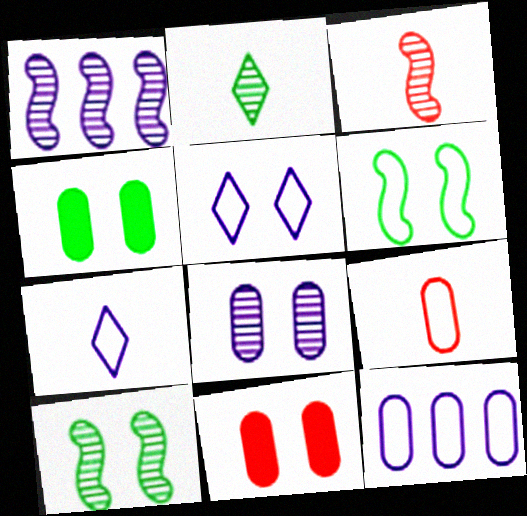[[1, 3, 10], 
[5, 10, 11]]